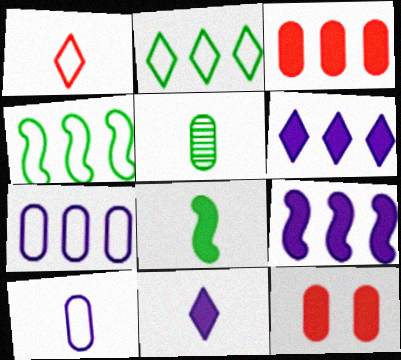[[5, 7, 12], 
[6, 8, 12]]